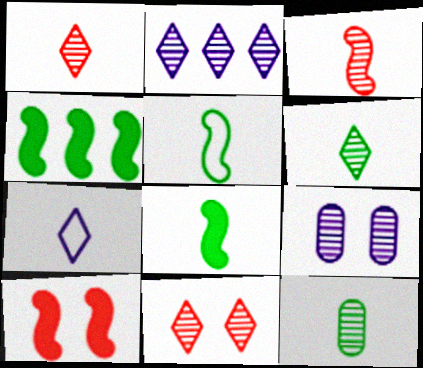[[2, 6, 11]]